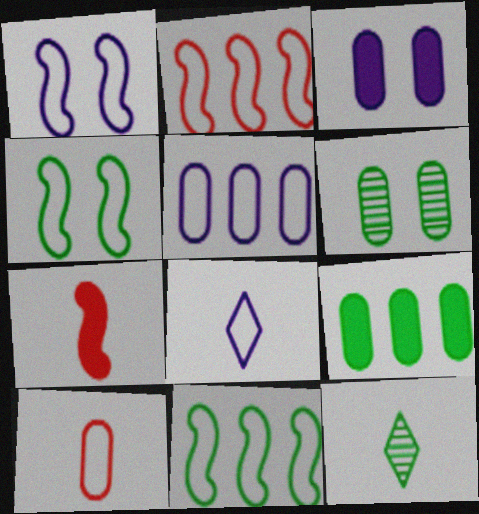[[1, 5, 8], 
[2, 3, 12], 
[4, 9, 12]]